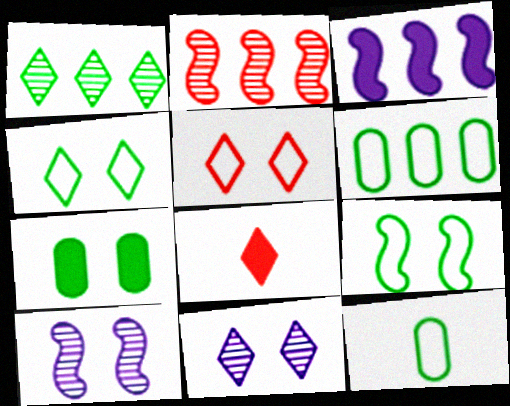[[3, 7, 8], 
[5, 7, 10], 
[6, 8, 10]]